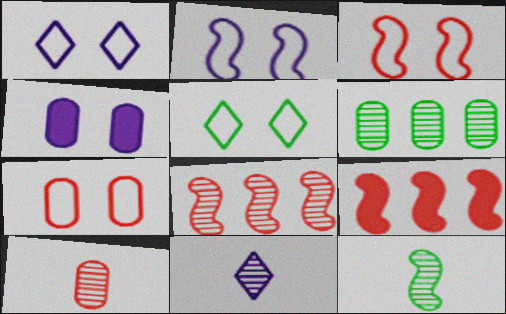[[2, 5, 7], 
[2, 9, 12], 
[10, 11, 12]]